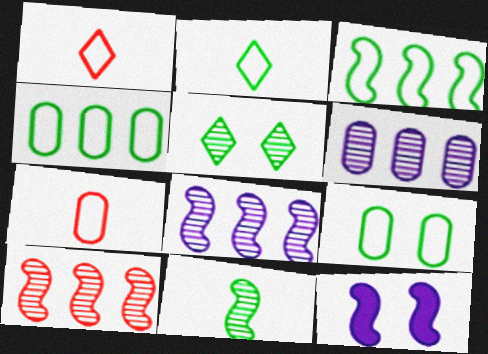[[2, 3, 9]]